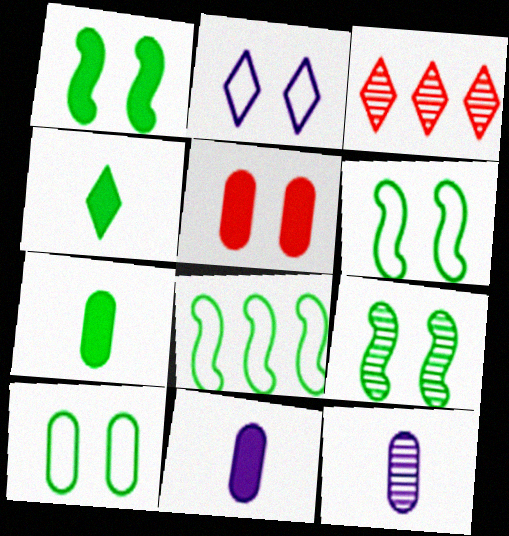[[1, 6, 9], 
[2, 3, 4], 
[2, 5, 9], 
[3, 6, 11], 
[3, 9, 12]]